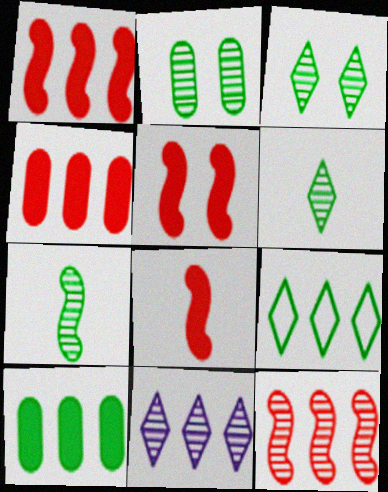[[1, 5, 8]]